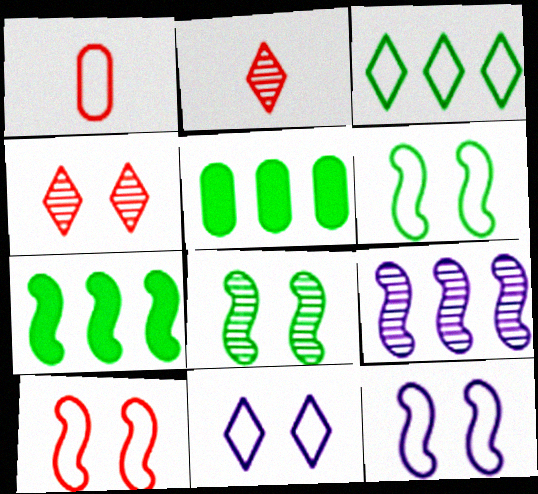[[1, 3, 12], 
[2, 5, 12], 
[6, 10, 12]]